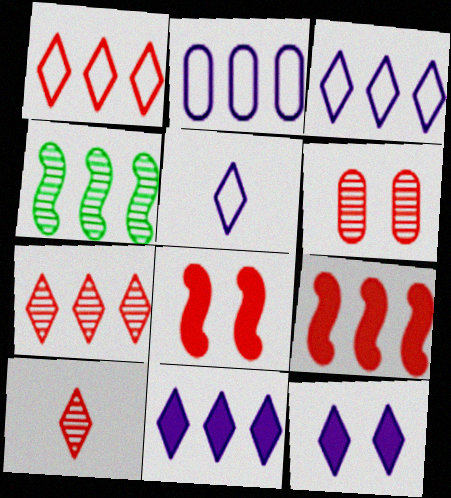[]